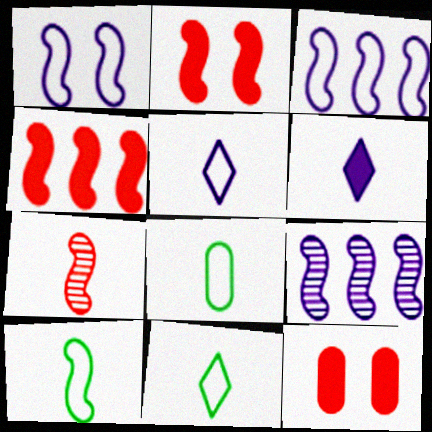[[2, 9, 10], 
[6, 7, 8], 
[8, 10, 11], 
[9, 11, 12]]